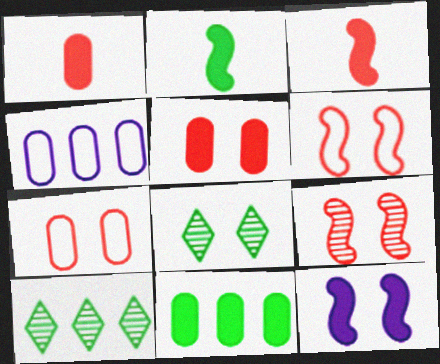[[3, 4, 8], 
[7, 8, 12]]